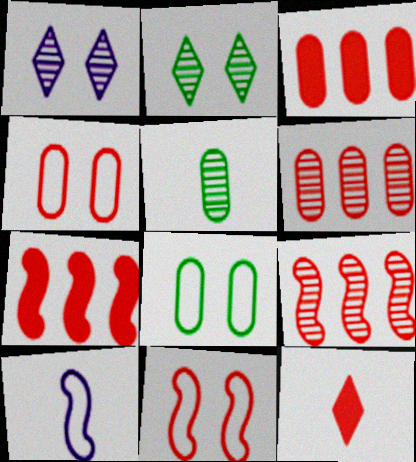[[1, 5, 9], 
[2, 3, 10], 
[4, 9, 12], 
[5, 10, 12], 
[6, 11, 12]]